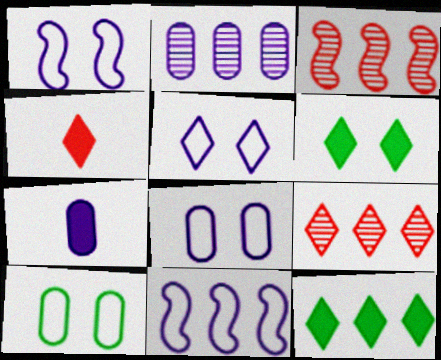[[1, 5, 8], 
[2, 7, 8]]